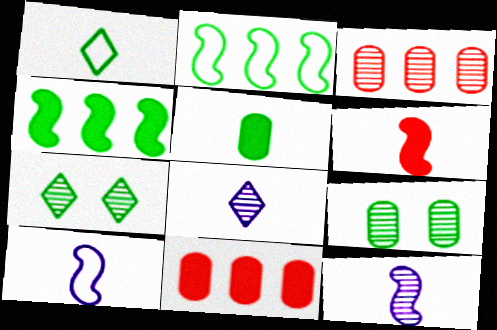[[1, 4, 9], 
[2, 5, 7], 
[3, 7, 12], 
[7, 10, 11]]